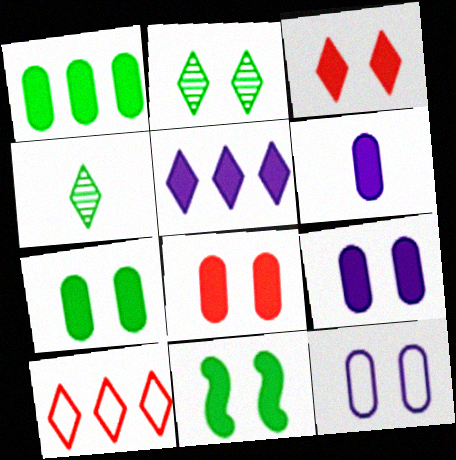[[1, 6, 8], 
[3, 9, 11], 
[7, 8, 9]]